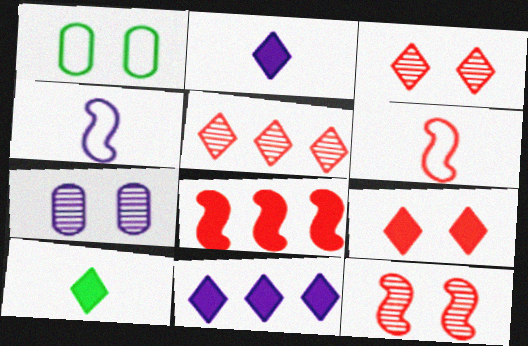[[4, 7, 11], 
[6, 8, 12], 
[9, 10, 11]]